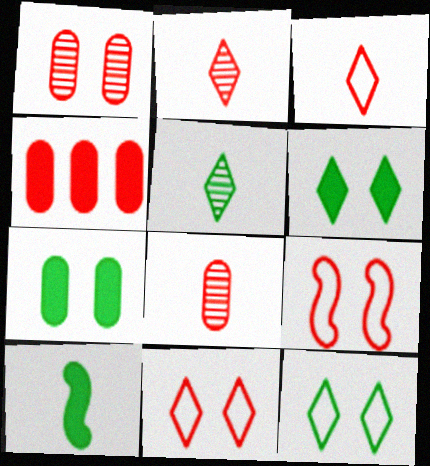[[2, 4, 9]]